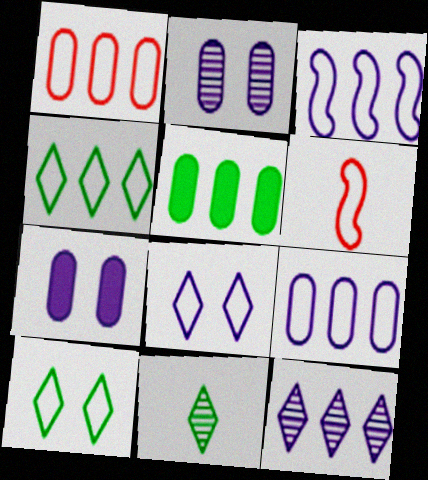[[1, 3, 4], 
[6, 9, 10]]